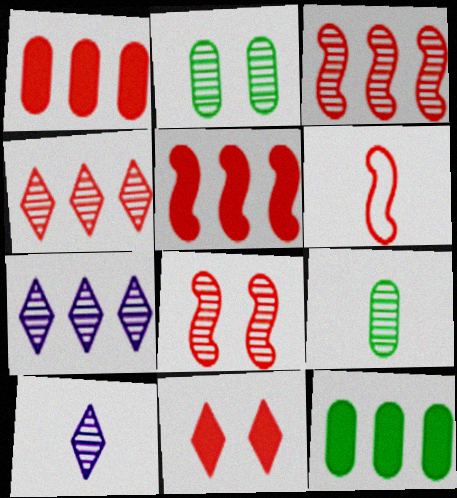[[2, 3, 10], 
[5, 6, 8], 
[7, 8, 9]]